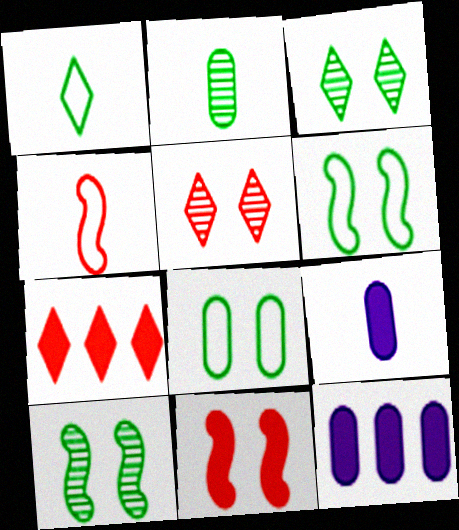[[3, 4, 12]]